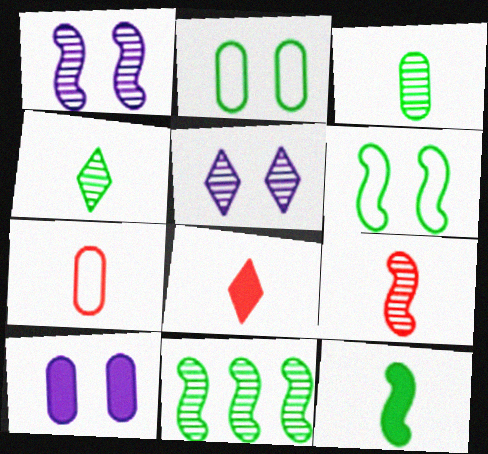[[1, 9, 11], 
[6, 11, 12], 
[7, 8, 9]]